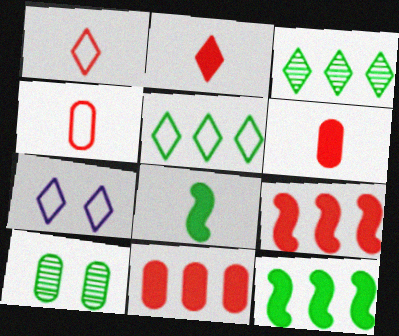[[1, 5, 7], 
[2, 3, 7], 
[5, 8, 10]]